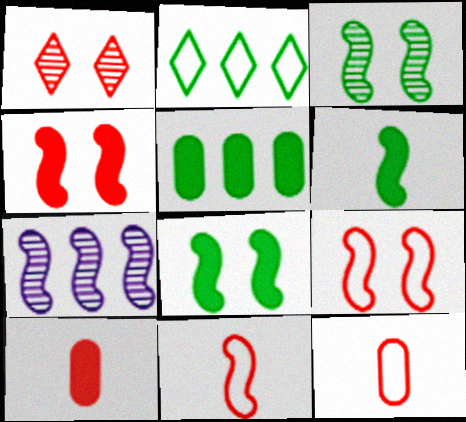[[6, 7, 9], 
[7, 8, 11]]